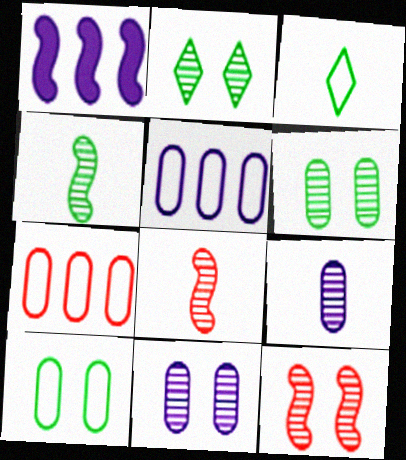[[2, 11, 12]]